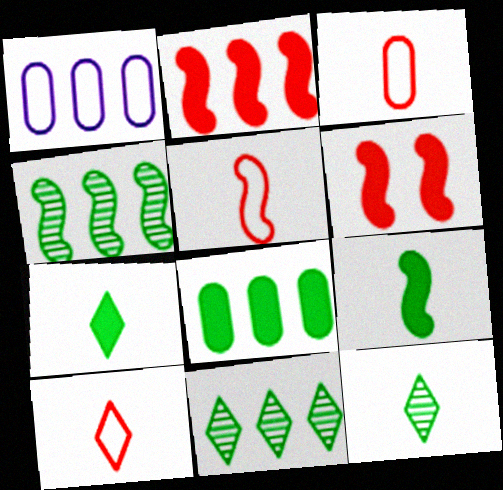[[1, 2, 11], 
[1, 6, 12], 
[3, 5, 10]]